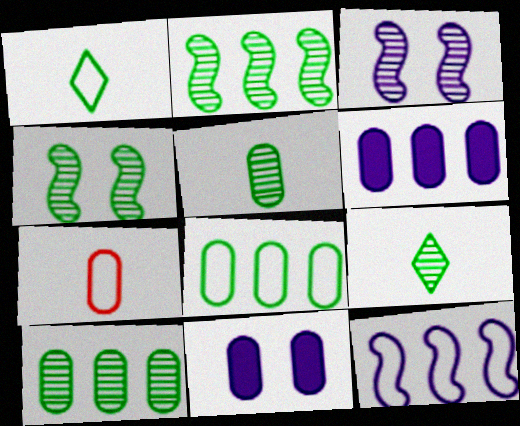[[4, 9, 10], 
[7, 10, 11]]